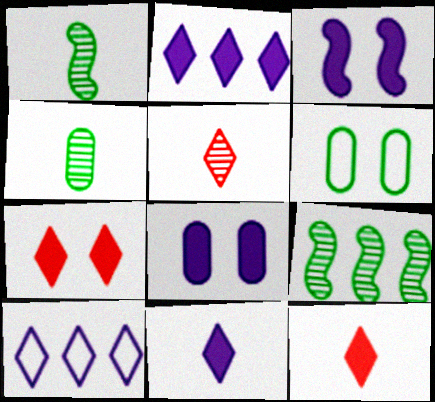[]